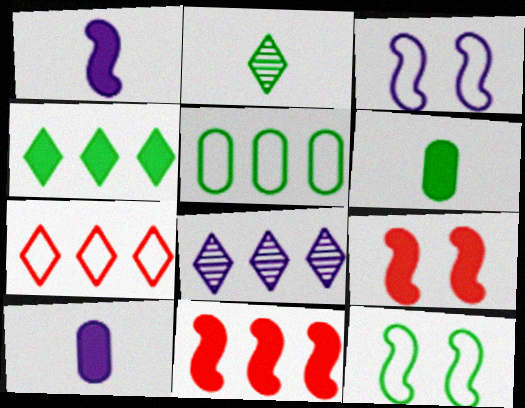[[3, 8, 10], 
[4, 7, 8], 
[4, 9, 10], 
[5, 8, 11]]